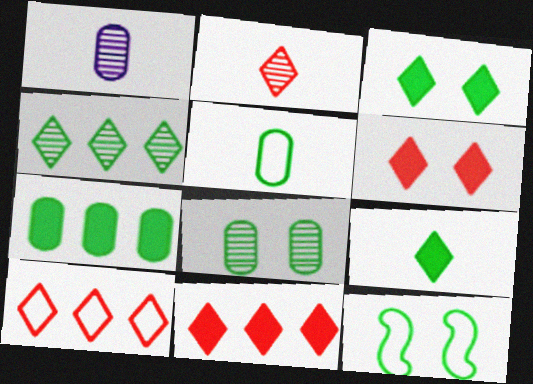[[1, 11, 12], 
[2, 6, 10], 
[3, 8, 12], 
[5, 7, 8]]